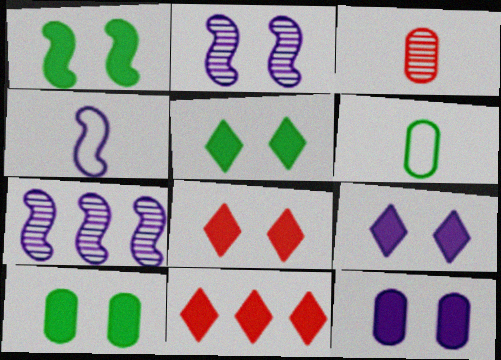[[1, 5, 10], 
[1, 8, 12], 
[2, 6, 11], 
[5, 8, 9], 
[6, 7, 8]]